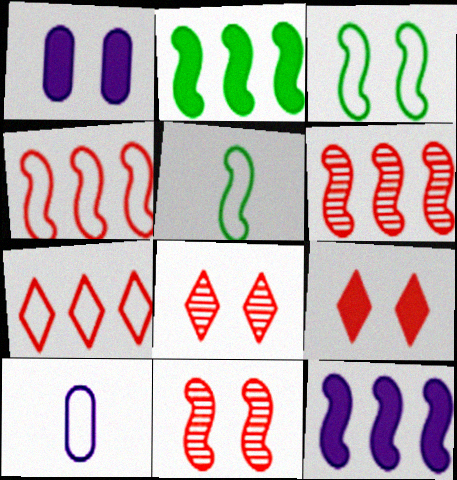[[1, 3, 8], 
[2, 8, 10], 
[3, 7, 10], 
[5, 11, 12]]